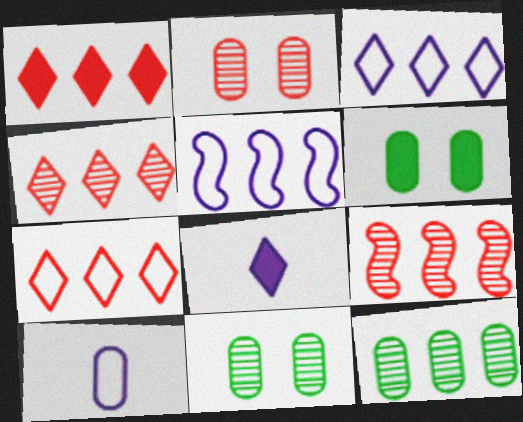[[1, 4, 7], 
[1, 5, 12]]